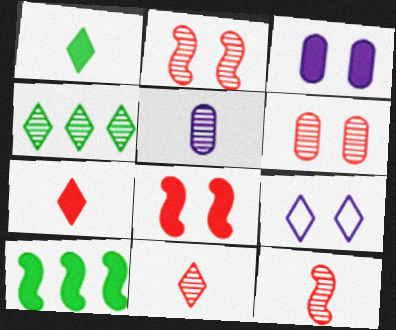[[2, 4, 5], 
[3, 7, 10], 
[4, 7, 9]]